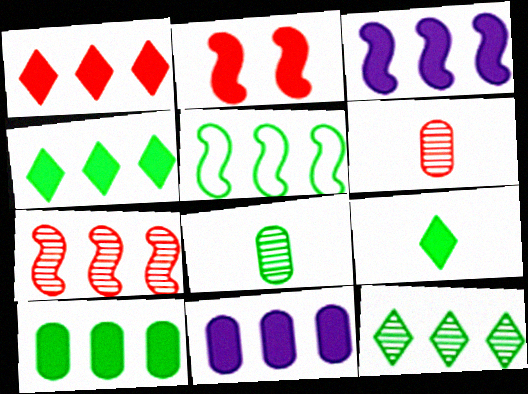[[1, 3, 10], 
[2, 9, 11], 
[3, 5, 7], 
[5, 10, 12]]